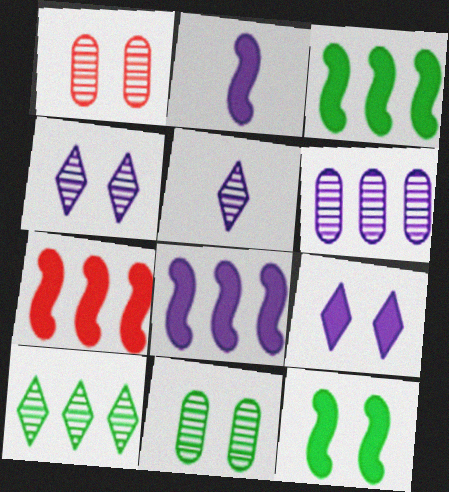[[2, 7, 12], 
[3, 7, 8]]